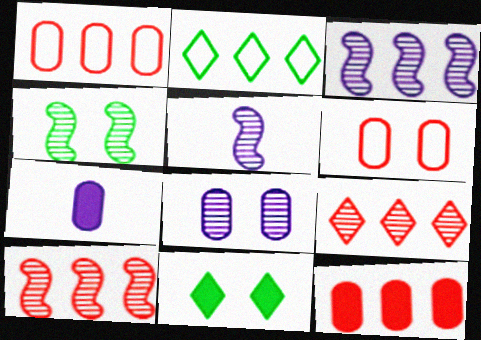[[1, 5, 11], 
[2, 3, 12], 
[4, 5, 10]]